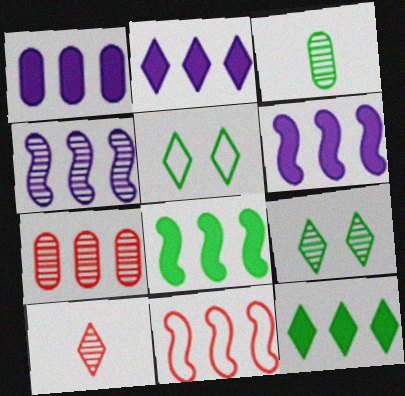[[1, 2, 6], 
[2, 5, 10], 
[3, 5, 8], 
[4, 8, 11]]